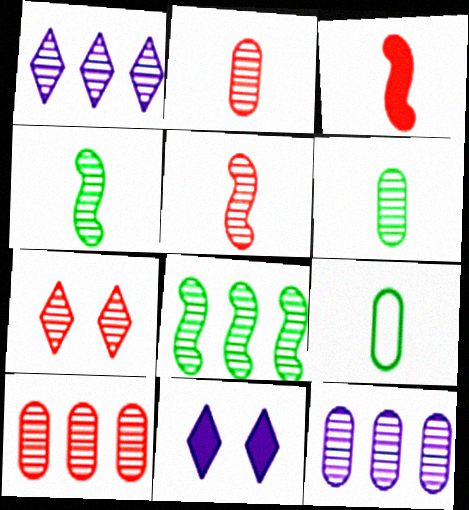[[1, 8, 10], 
[4, 7, 12], 
[5, 7, 10]]